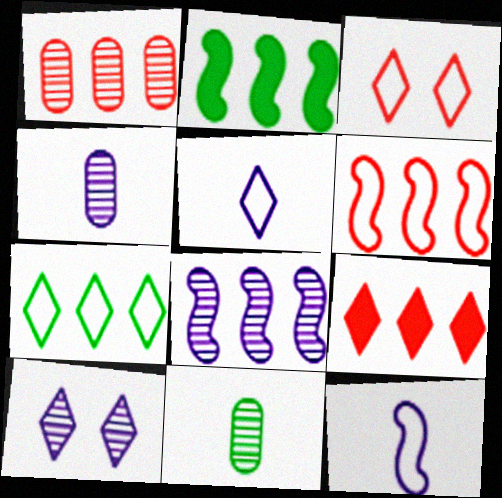[[1, 6, 9], 
[2, 3, 4], 
[2, 6, 8], 
[3, 5, 7], 
[4, 8, 10]]